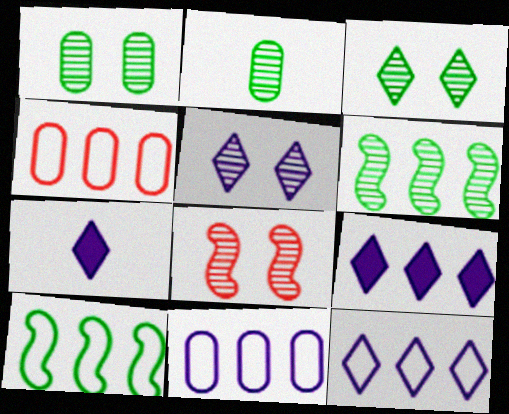[[1, 5, 8], 
[2, 3, 6], 
[4, 6, 9], 
[4, 10, 12], 
[5, 7, 12]]